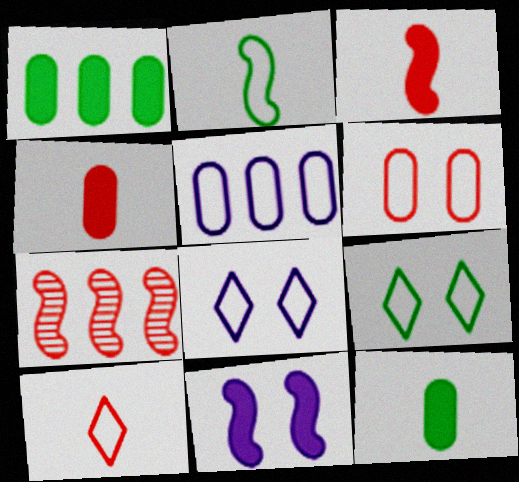[[2, 7, 11], 
[7, 8, 12]]